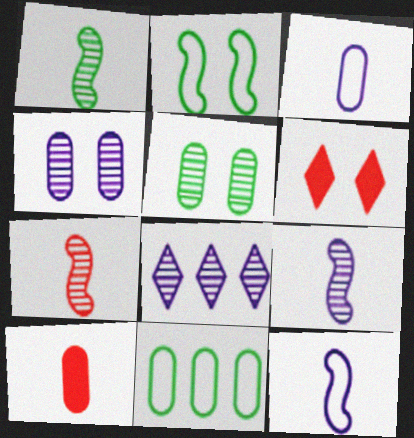[[1, 7, 9], 
[2, 4, 6], 
[2, 8, 10], 
[4, 8, 9], 
[4, 10, 11], 
[5, 7, 8], 
[6, 9, 11]]